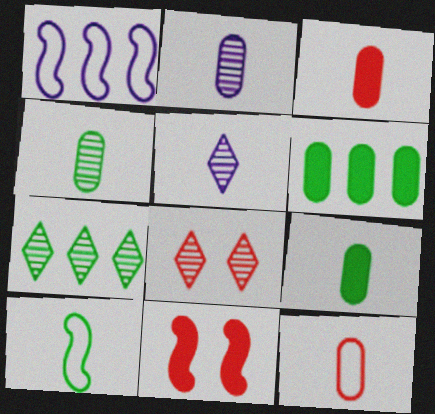[[1, 8, 9], 
[2, 9, 12], 
[3, 5, 10], 
[5, 7, 8]]